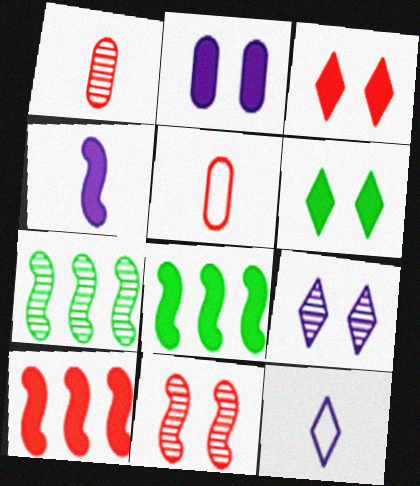[[1, 7, 9], 
[5, 8, 9]]